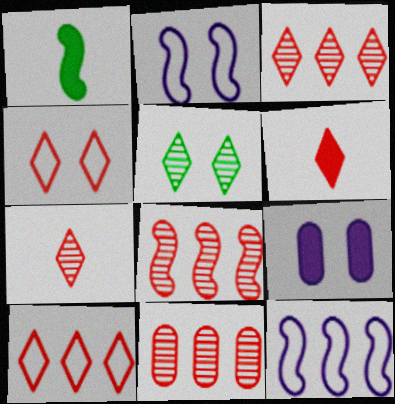[[1, 2, 8], 
[3, 4, 6], 
[3, 8, 11]]